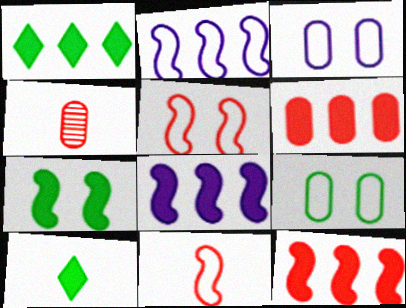[[1, 6, 8]]